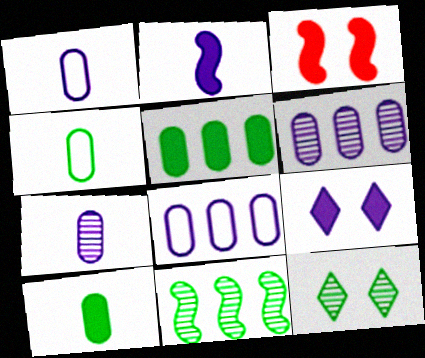[]